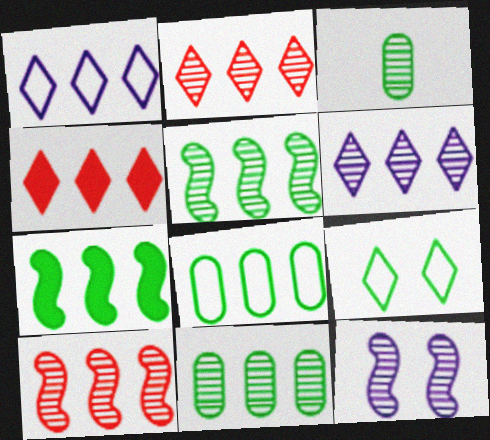[[2, 3, 12], 
[3, 7, 9], 
[6, 10, 11]]